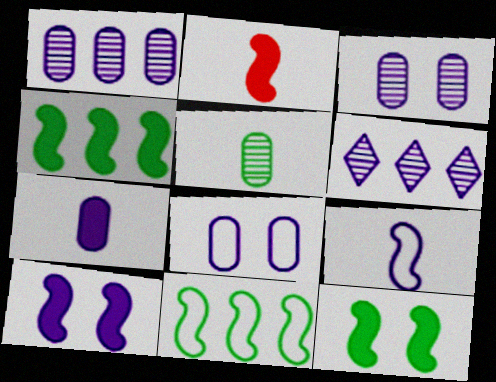[[1, 7, 8], 
[2, 4, 10]]